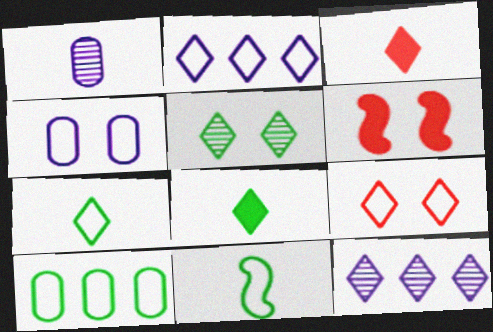[[1, 3, 11], 
[2, 3, 5], 
[2, 7, 9], 
[4, 5, 6], 
[8, 9, 12]]